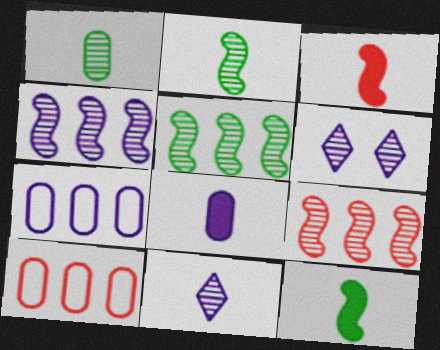[[1, 6, 9], 
[4, 5, 9], 
[6, 10, 12]]